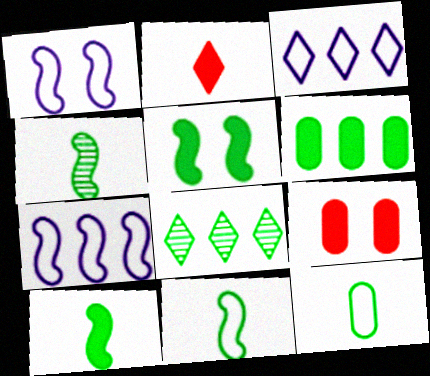[[3, 4, 9], 
[4, 10, 11], 
[5, 8, 12]]